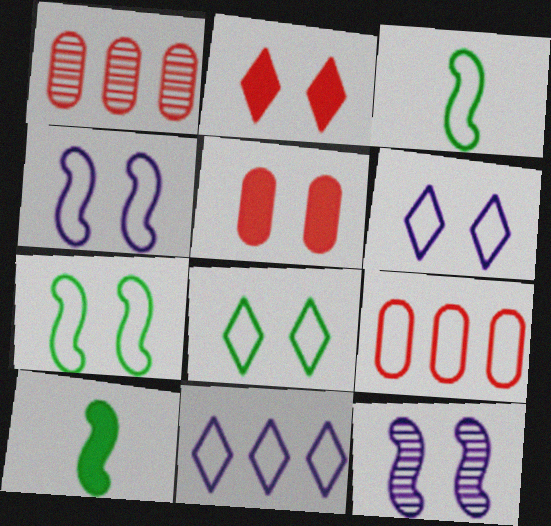[[1, 6, 10], 
[3, 6, 9], 
[5, 8, 12]]